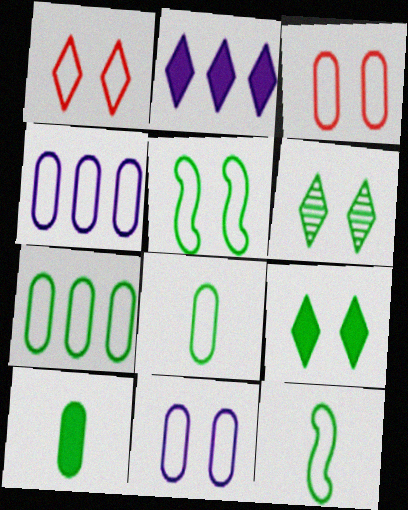[[1, 4, 12], 
[1, 5, 11], 
[3, 4, 8]]